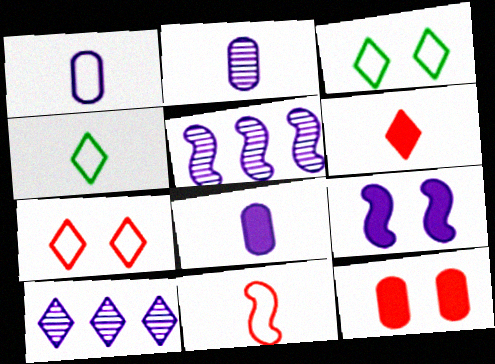[[1, 2, 8], 
[1, 4, 11], 
[1, 9, 10], 
[3, 6, 10], 
[4, 5, 12]]